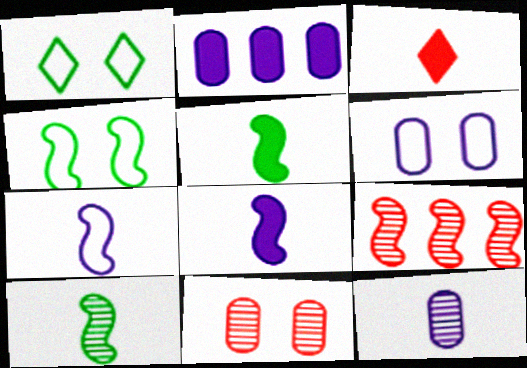[[2, 6, 12], 
[4, 8, 9]]